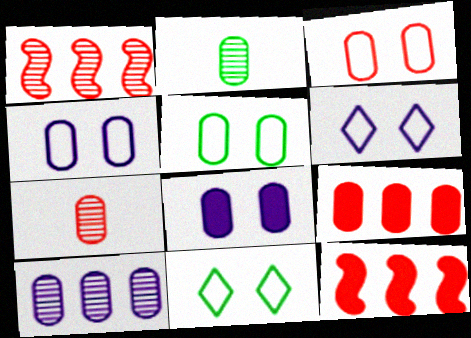[[2, 4, 9], 
[2, 6, 12], 
[3, 4, 5], 
[3, 7, 9]]